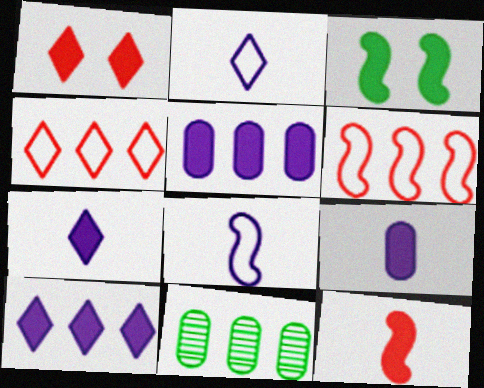[[1, 8, 11], 
[6, 10, 11]]